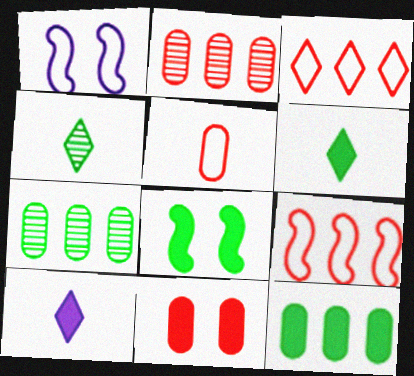[[1, 2, 6], 
[2, 5, 11], 
[6, 8, 12]]